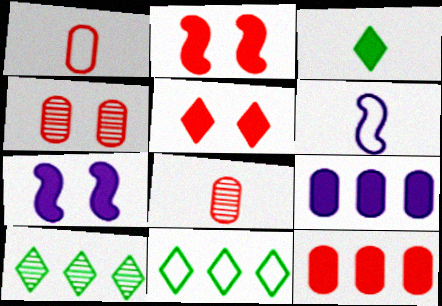[[1, 4, 12], 
[1, 7, 10], 
[2, 3, 9], 
[3, 6, 8], 
[3, 7, 12], 
[7, 8, 11]]